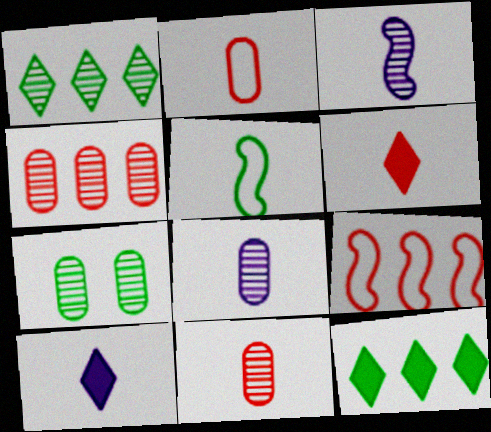[[4, 7, 8], 
[5, 6, 8], 
[5, 7, 12], 
[5, 10, 11], 
[7, 9, 10]]